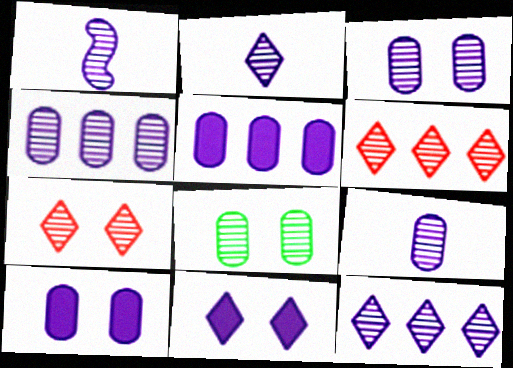[[1, 2, 9], 
[1, 3, 12], 
[1, 6, 8], 
[3, 4, 9]]